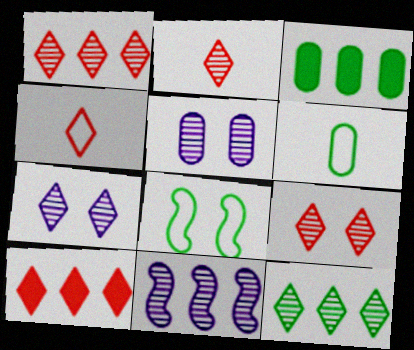[[1, 2, 9], 
[2, 7, 12], 
[4, 9, 10]]